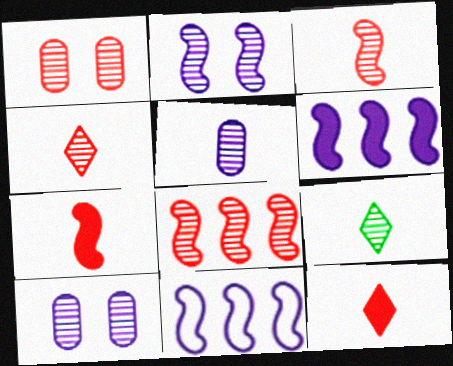[[1, 4, 8], 
[3, 5, 9], 
[8, 9, 10]]